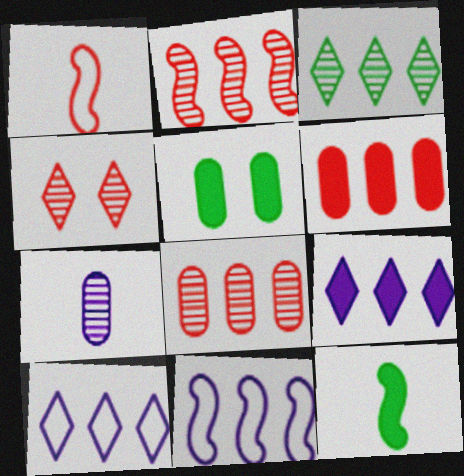[[1, 4, 6], 
[3, 6, 11]]